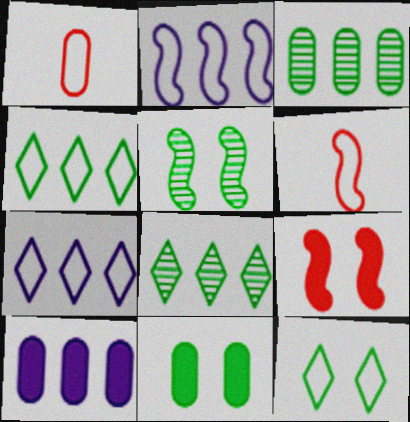[[1, 2, 12], 
[5, 11, 12]]